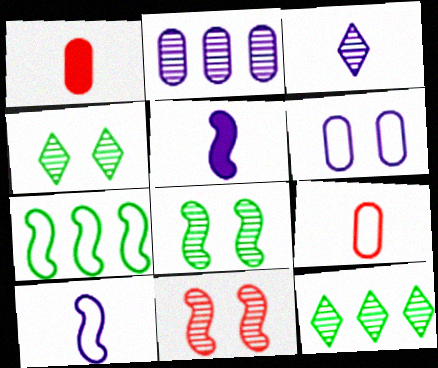[[5, 7, 11]]